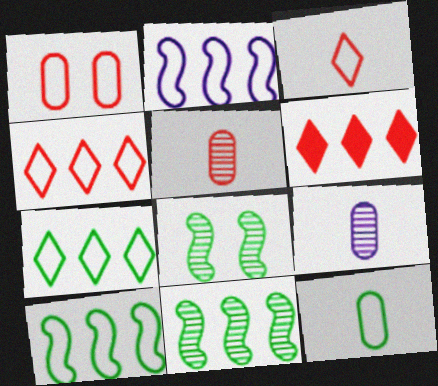[]